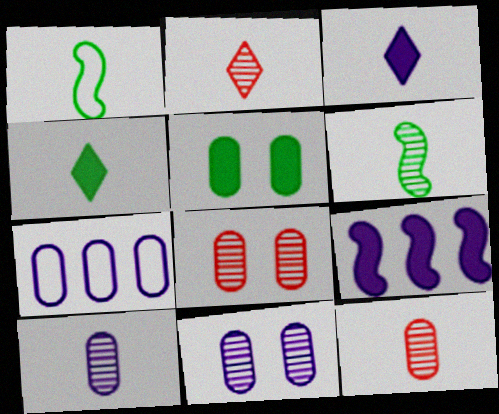[[1, 3, 12], 
[2, 6, 10], 
[5, 7, 12]]